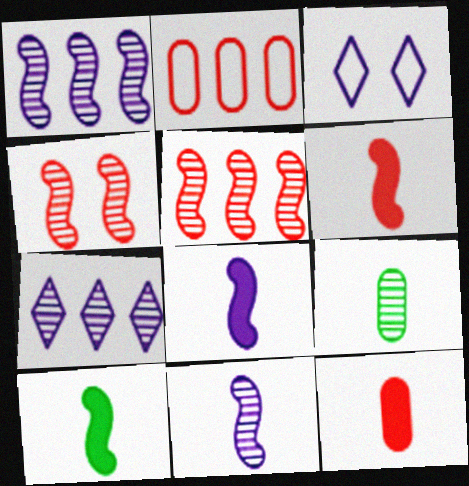[[4, 7, 9], 
[6, 8, 10]]